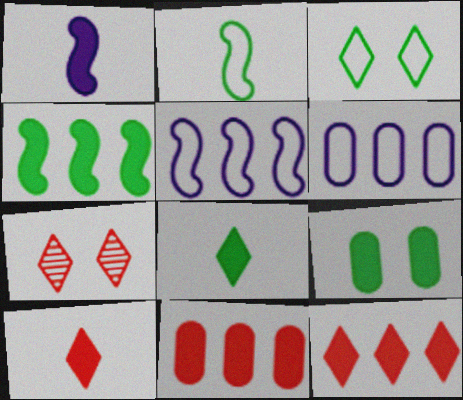[[1, 9, 12], 
[4, 8, 9]]